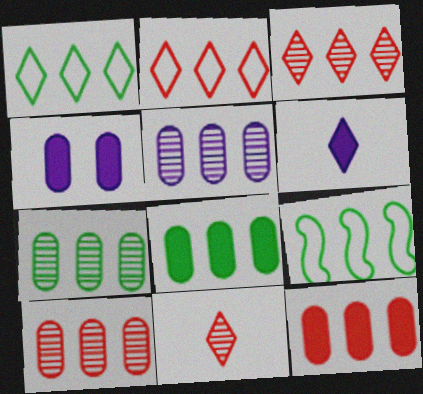[[4, 9, 11], 
[5, 7, 10]]